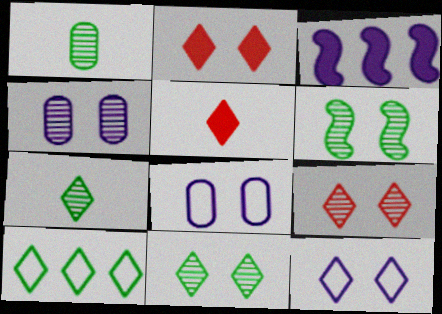[[2, 6, 8], 
[2, 11, 12], 
[4, 6, 9]]